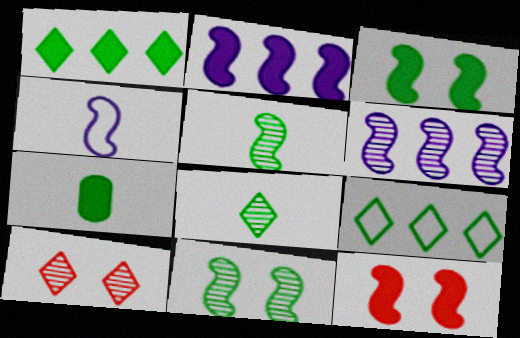[[1, 3, 7], 
[7, 9, 11]]